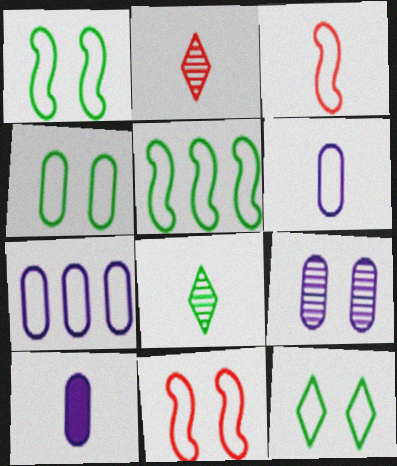[[1, 4, 12], 
[3, 7, 12], 
[3, 8, 10], 
[7, 9, 10]]